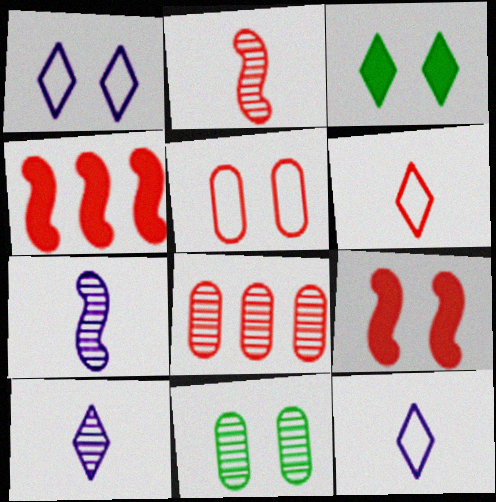[[1, 9, 11], 
[4, 11, 12], 
[6, 8, 9]]